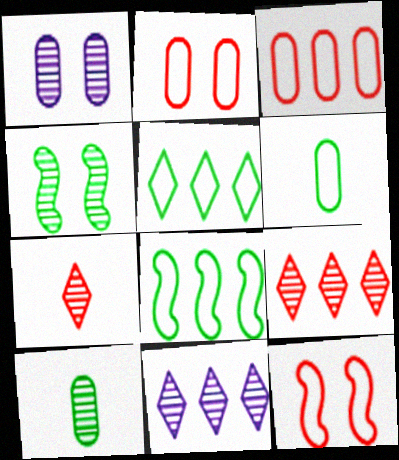[]